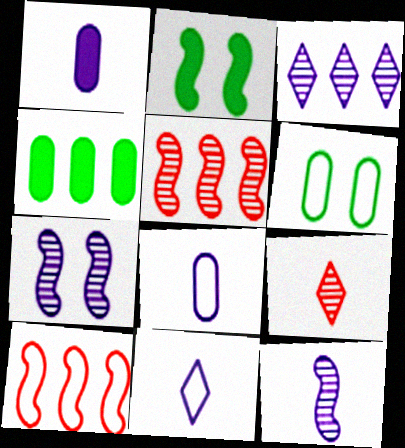[[1, 11, 12], 
[2, 10, 12], 
[3, 4, 10], 
[6, 10, 11]]